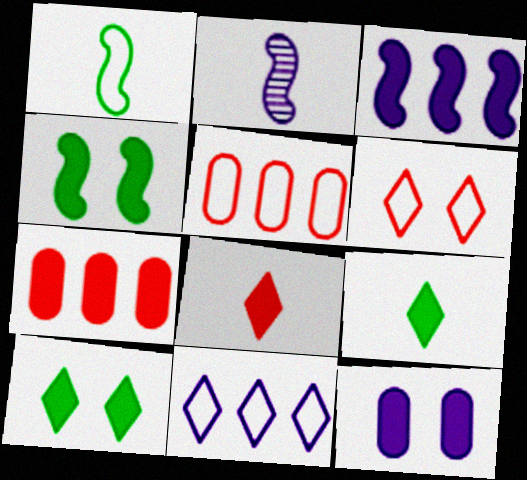[[2, 5, 10], 
[2, 11, 12]]